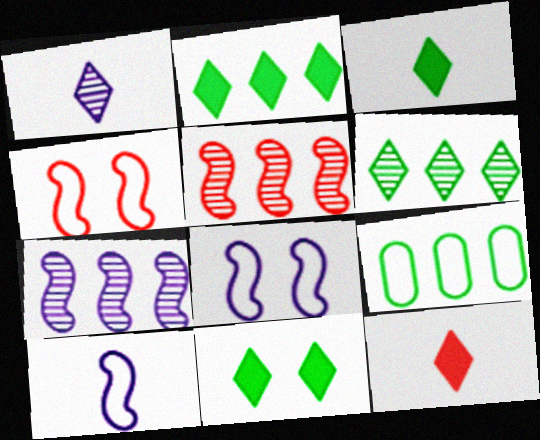[[2, 3, 11]]